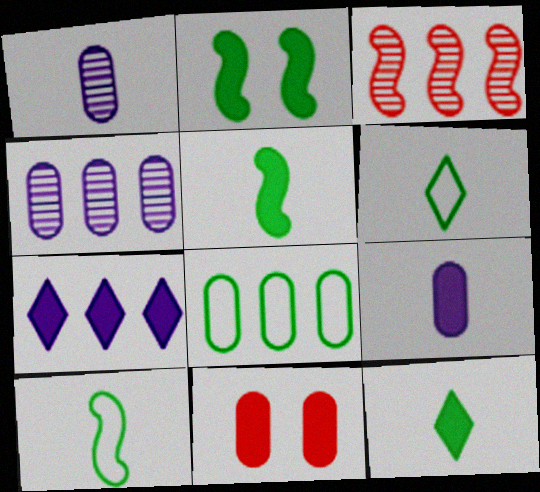[[1, 8, 11], 
[3, 7, 8], 
[5, 7, 11]]